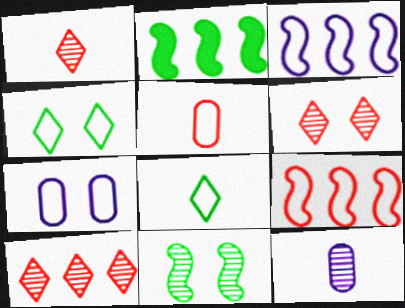[[1, 2, 7], 
[1, 6, 10], 
[3, 4, 5], 
[7, 8, 9], 
[10, 11, 12]]